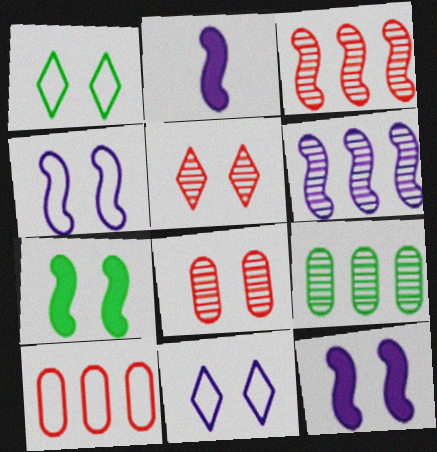[[1, 8, 12], 
[2, 4, 6], 
[7, 8, 11]]